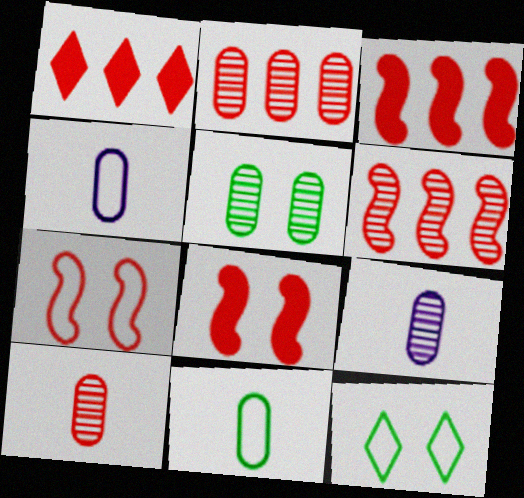[[1, 7, 10], 
[2, 5, 9], 
[3, 9, 12]]